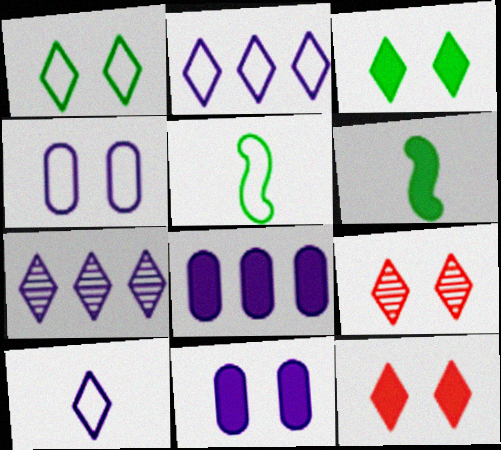[[5, 8, 9], 
[6, 8, 12]]